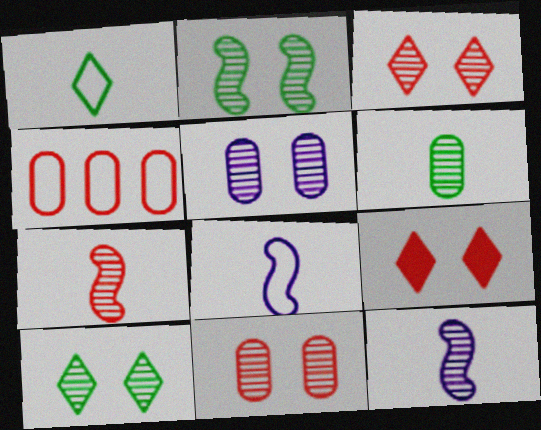[[2, 3, 5], 
[4, 7, 9]]